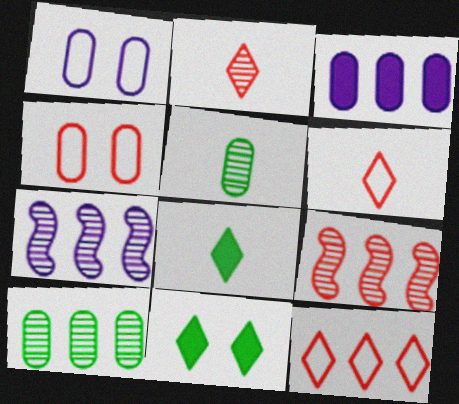[[1, 8, 9], 
[3, 4, 5], 
[4, 7, 8]]